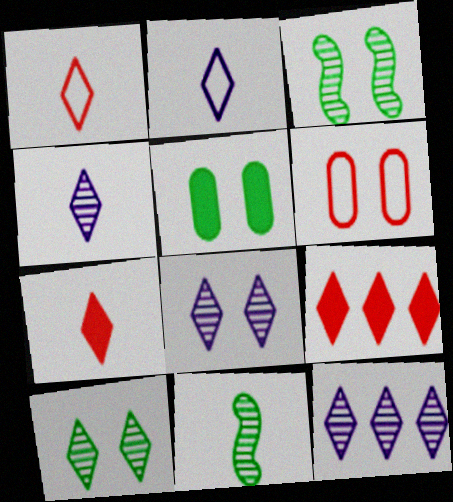[[2, 9, 10], 
[4, 8, 12]]